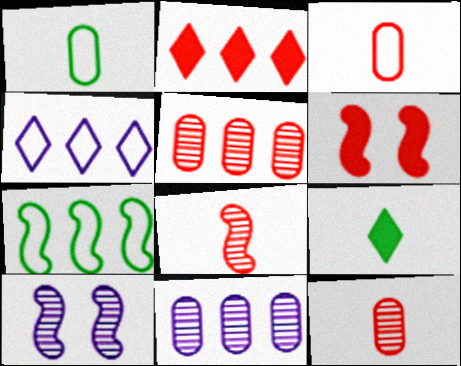[[1, 2, 10], 
[2, 7, 11]]